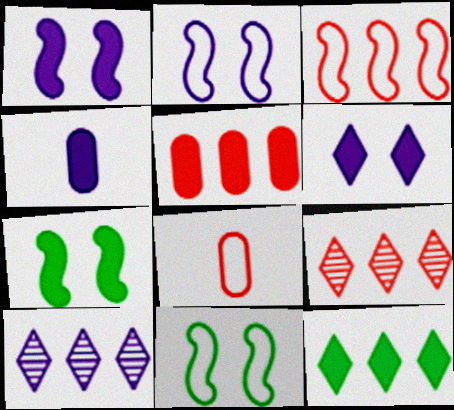[[2, 4, 10], 
[3, 5, 9], 
[4, 9, 11], 
[7, 8, 10]]